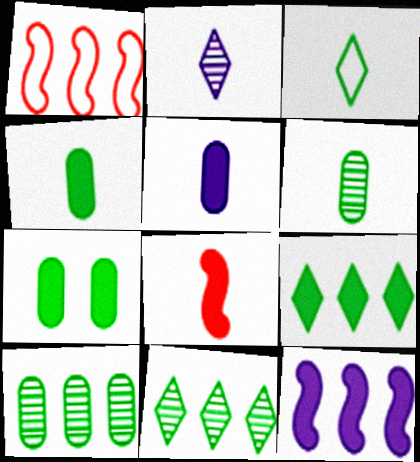[[1, 2, 7]]